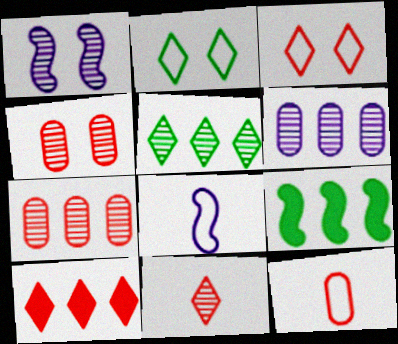[[3, 10, 11]]